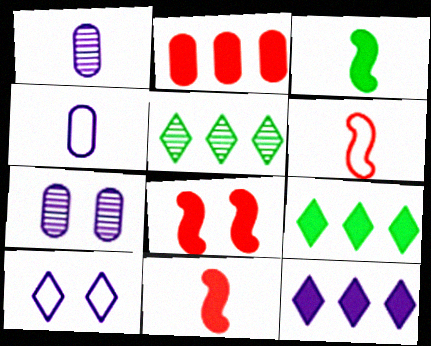[[4, 5, 8], 
[6, 7, 9]]